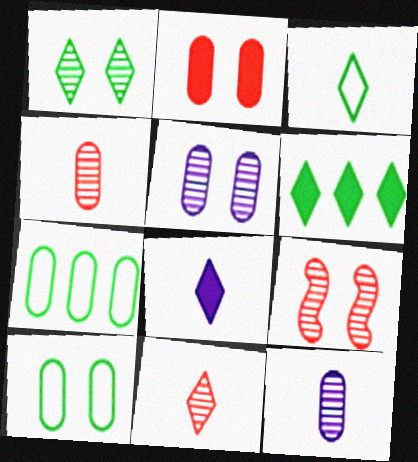[[1, 3, 6], 
[1, 5, 9], 
[2, 5, 10], 
[2, 7, 12], 
[3, 8, 11], 
[7, 8, 9]]